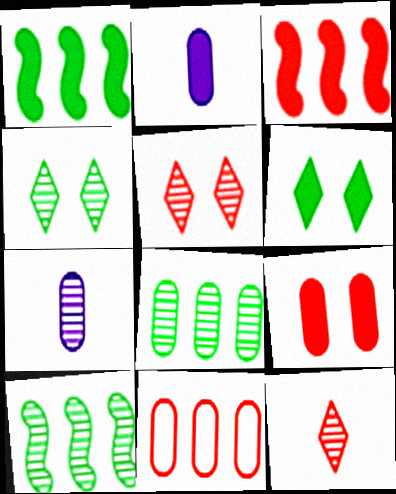[[2, 3, 6], 
[5, 7, 10]]